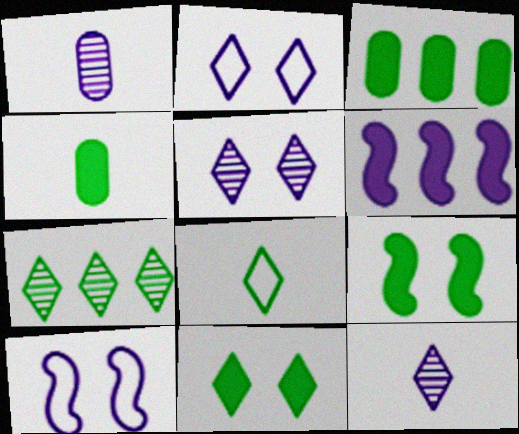[[1, 2, 6], 
[7, 8, 11]]